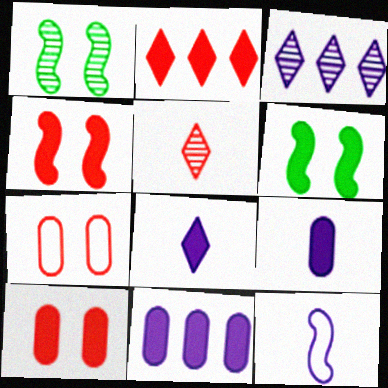[[2, 6, 9]]